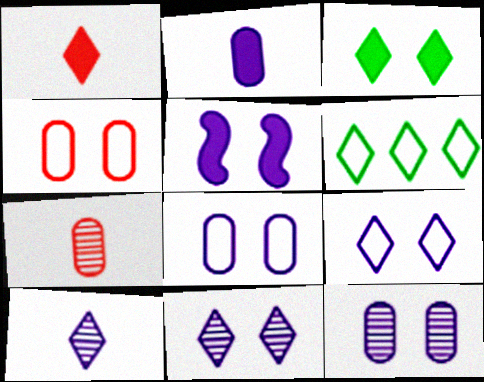[[1, 6, 11], 
[5, 6, 7], 
[5, 8, 11], 
[5, 9, 12]]